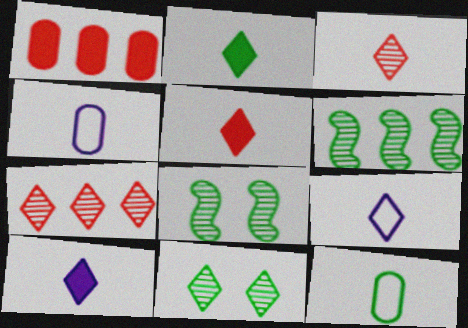[[1, 8, 9], 
[2, 3, 9], 
[2, 5, 10]]